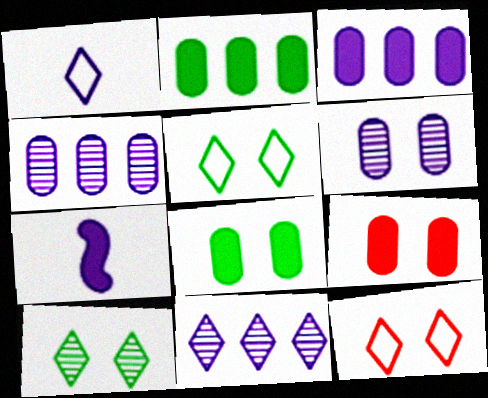[]